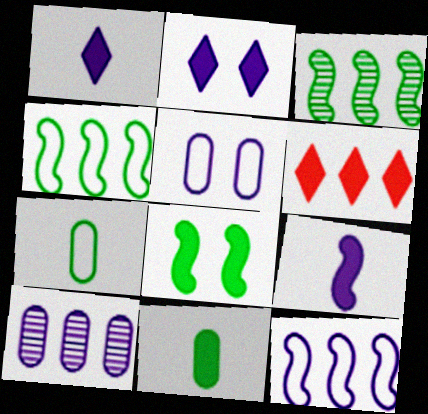[[4, 6, 10]]